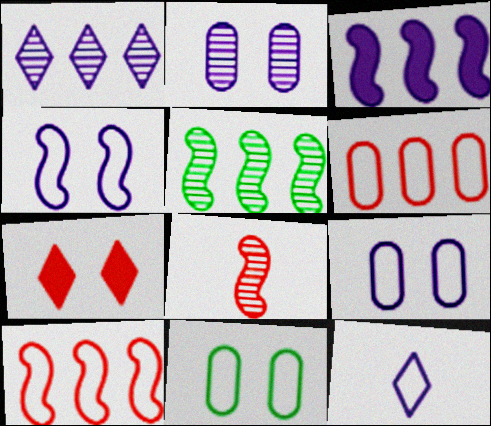[[2, 3, 12], 
[3, 5, 10], 
[6, 7, 8], 
[10, 11, 12]]